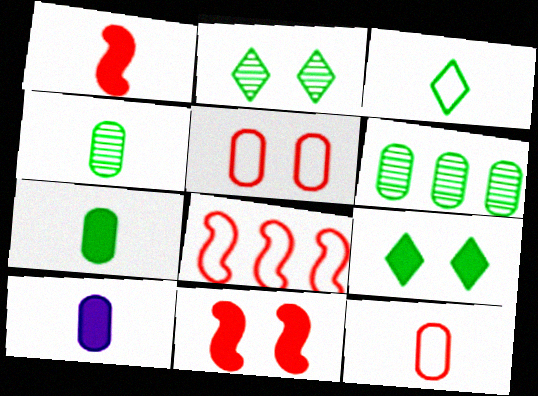[[2, 8, 10], 
[4, 10, 12], 
[5, 6, 10]]